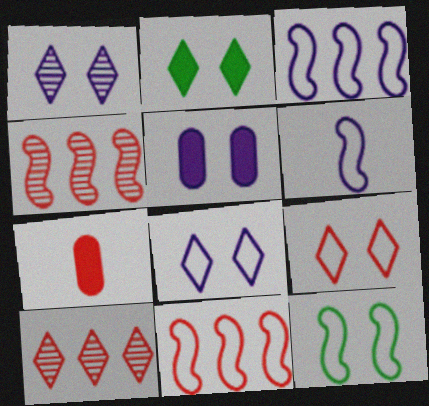[[1, 2, 9], 
[4, 7, 9], 
[6, 11, 12]]